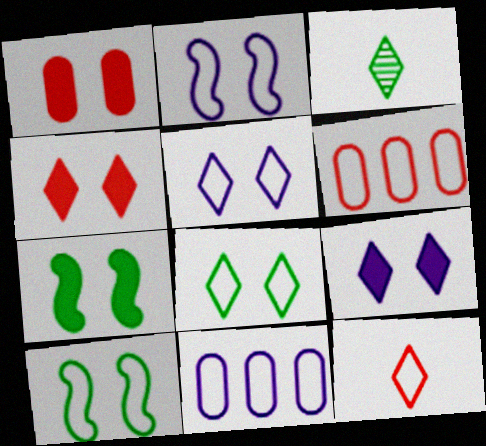[[1, 7, 9], 
[10, 11, 12]]